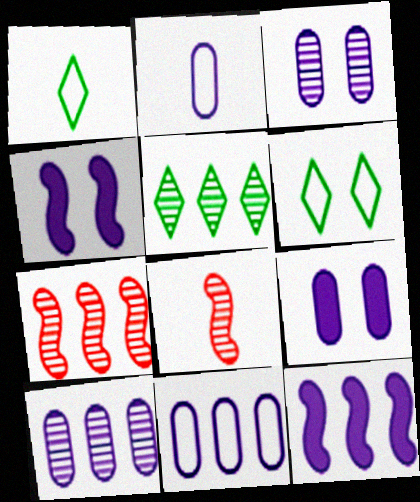[[1, 7, 9], 
[2, 9, 10], 
[3, 5, 8], 
[5, 7, 10]]